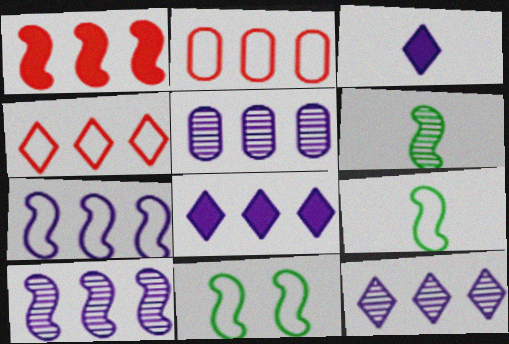[[5, 7, 8], 
[5, 10, 12]]